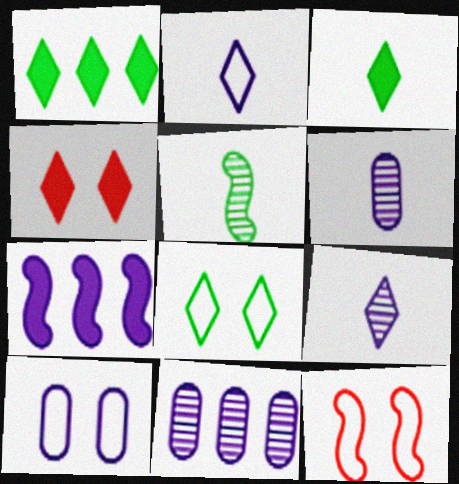[[1, 6, 12], 
[3, 11, 12], 
[5, 7, 12], 
[7, 9, 10], 
[8, 10, 12]]